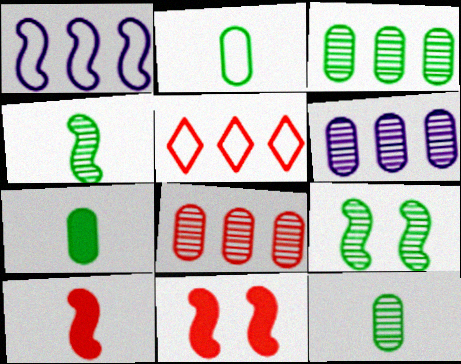[[1, 4, 11], 
[1, 9, 10], 
[2, 7, 12], 
[3, 6, 8]]